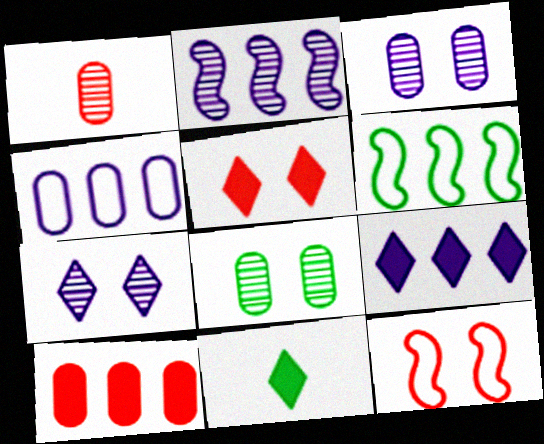[[2, 4, 9], 
[5, 9, 11], 
[6, 8, 11]]